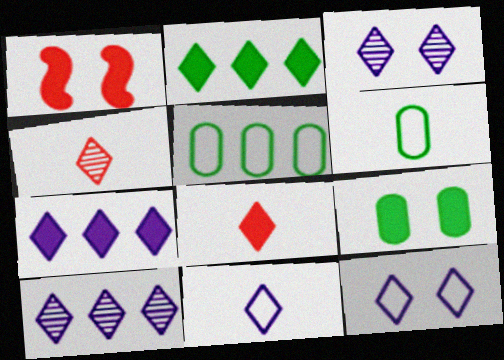[[1, 6, 10], 
[2, 4, 12], 
[3, 7, 11]]